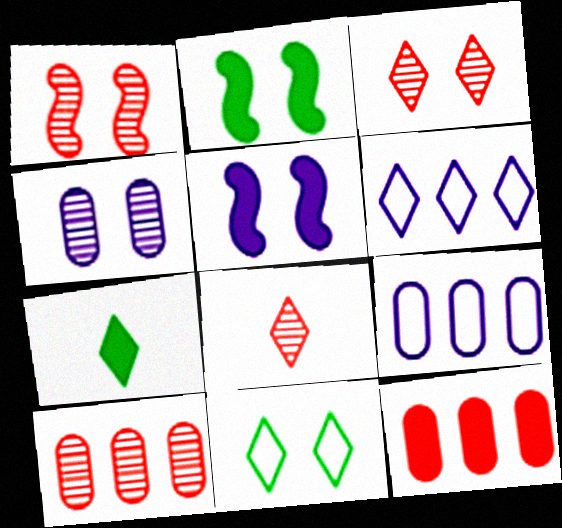[[1, 7, 9], 
[1, 8, 10], 
[2, 8, 9], 
[3, 6, 7], 
[5, 7, 12]]